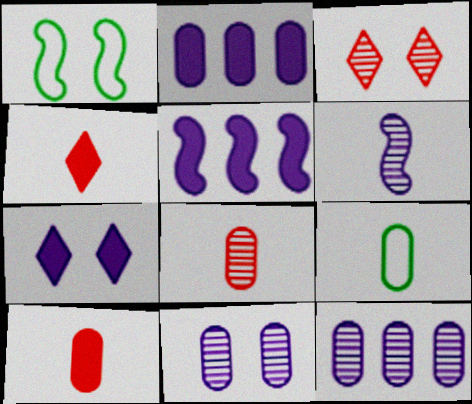[[1, 4, 12], 
[3, 5, 9], 
[4, 6, 9]]